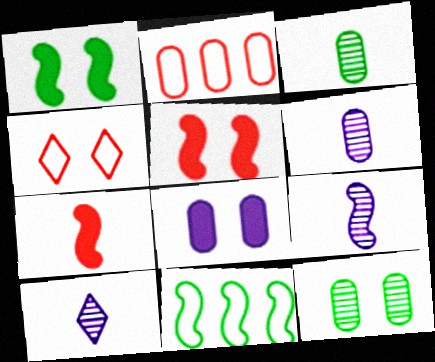[[1, 2, 10], 
[2, 3, 8], 
[5, 9, 11], 
[6, 9, 10]]